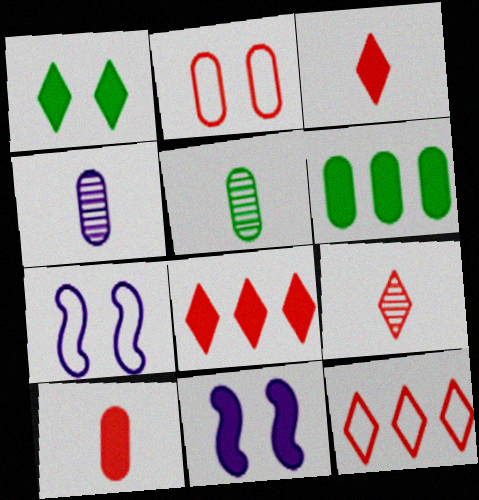[[2, 4, 6], 
[3, 6, 11], 
[5, 7, 8], 
[5, 11, 12], 
[6, 7, 9]]